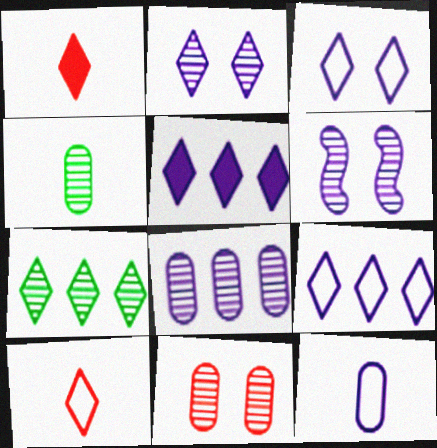[[1, 3, 7], 
[4, 8, 11], 
[5, 6, 12]]